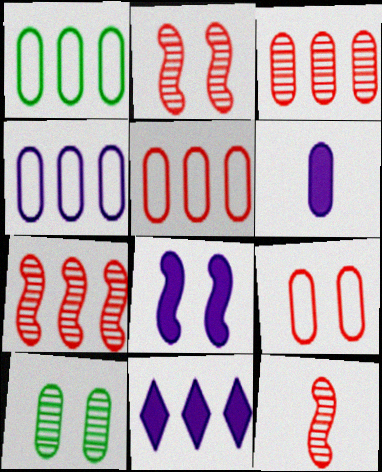[[1, 4, 5], 
[1, 7, 11], 
[2, 7, 12], 
[5, 6, 10], 
[6, 8, 11]]